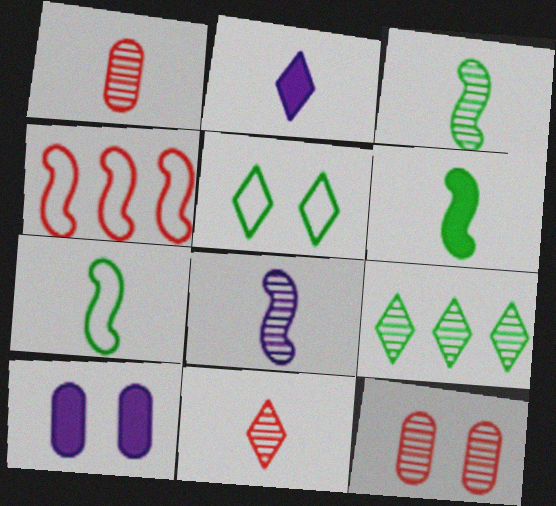[[1, 2, 7], 
[3, 6, 7], 
[8, 9, 12]]